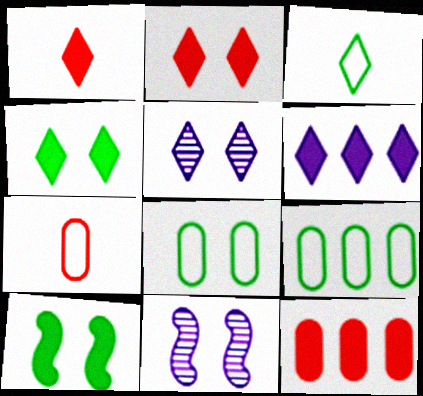[[1, 4, 6], 
[1, 9, 11], 
[2, 8, 11], 
[3, 11, 12]]